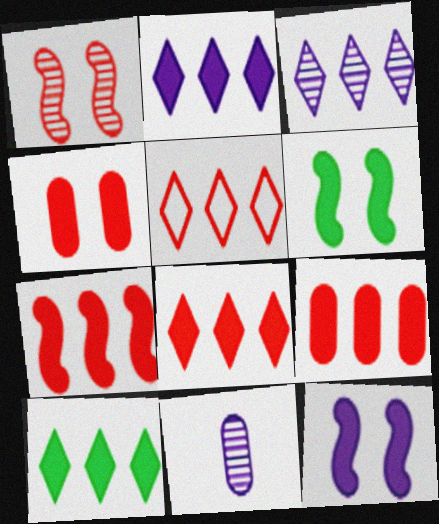[[2, 8, 10], 
[3, 5, 10], 
[5, 6, 11], 
[7, 8, 9]]